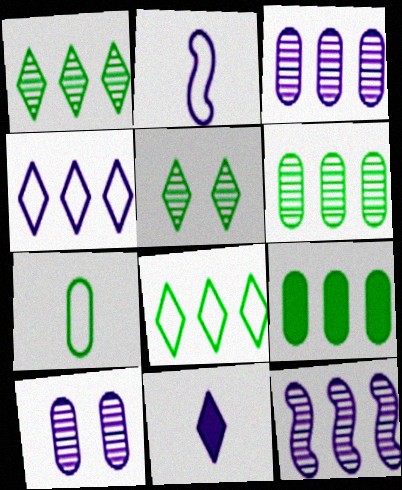[]